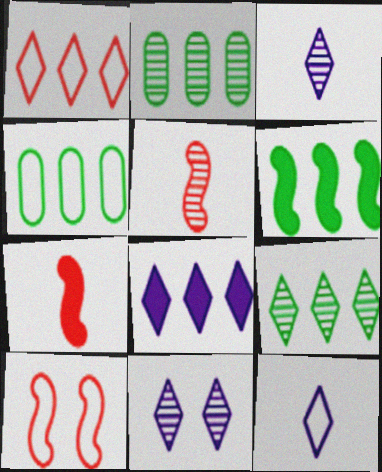[[1, 8, 9], 
[2, 5, 11], 
[4, 6, 9], 
[4, 7, 11], 
[4, 10, 12], 
[8, 11, 12]]